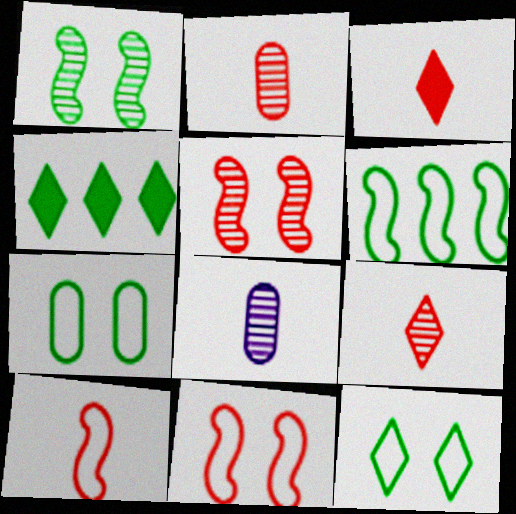[[2, 3, 10], 
[4, 8, 11]]